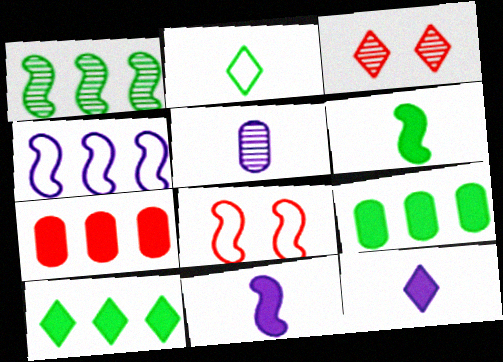[[1, 3, 5], 
[1, 8, 11], 
[5, 8, 10]]